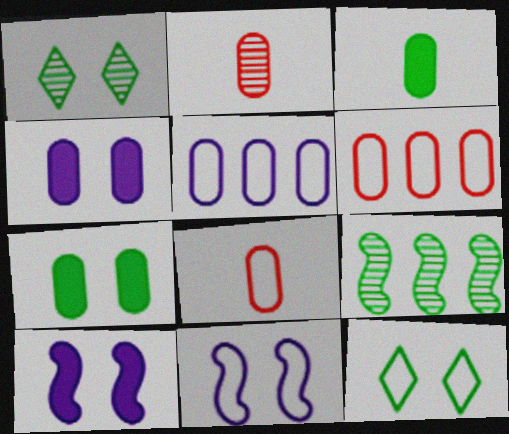[[2, 5, 7], 
[3, 9, 12]]